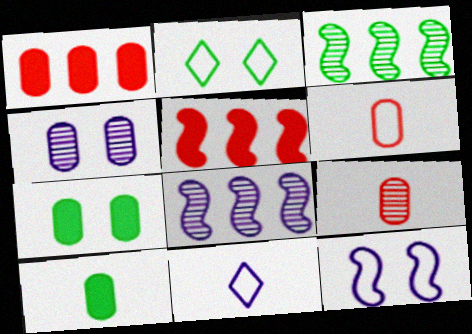[[2, 3, 10]]